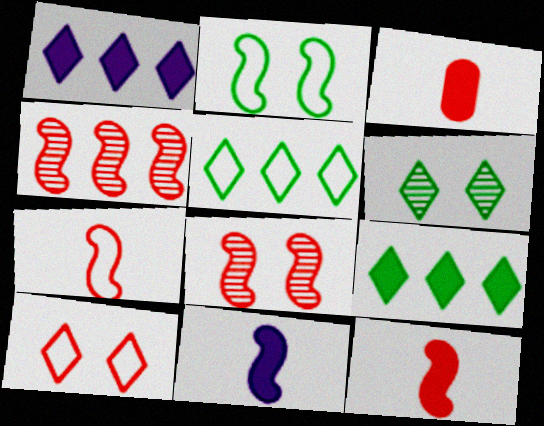[[2, 4, 11], 
[3, 4, 10]]